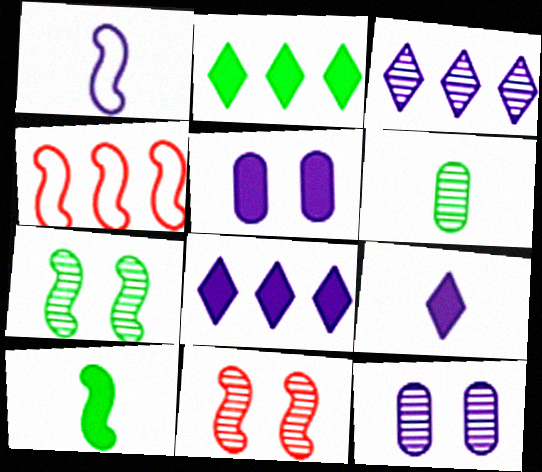[[1, 3, 5], 
[1, 8, 12], 
[3, 6, 11]]